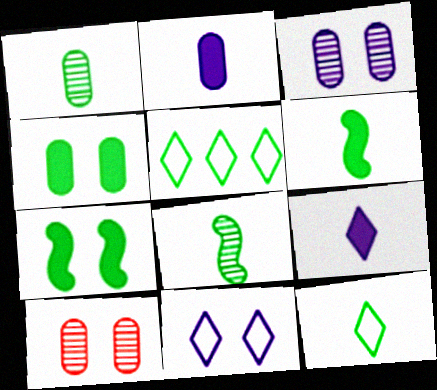[[1, 5, 7], 
[1, 6, 12], 
[4, 5, 8], 
[7, 10, 11]]